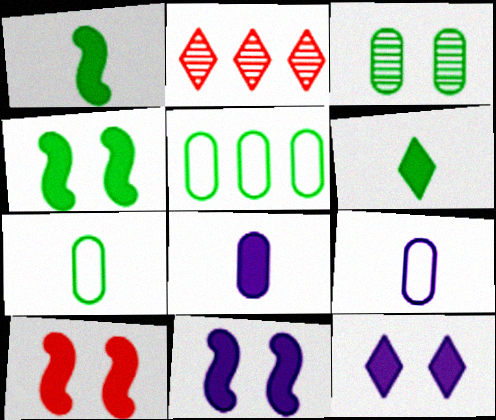[[2, 4, 9], 
[2, 7, 11], 
[4, 10, 11]]